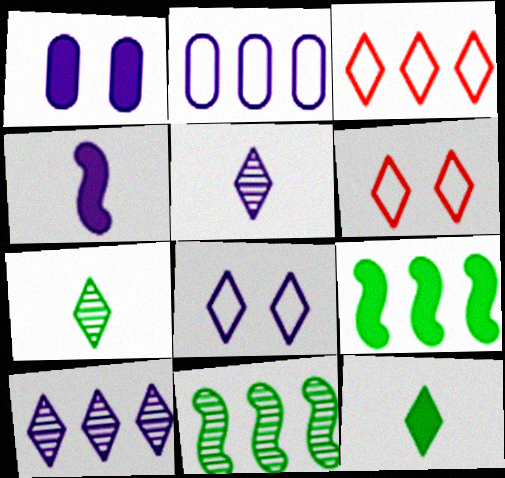[[6, 10, 12]]